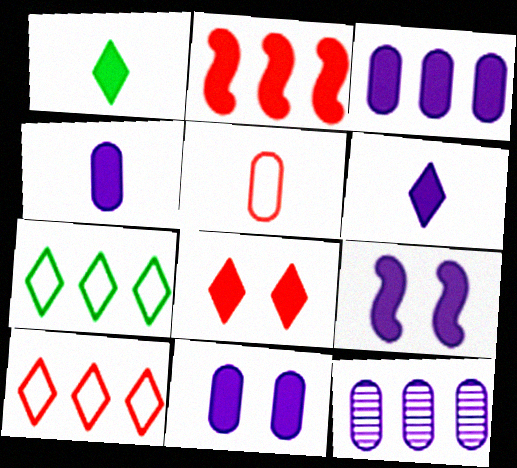[[1, 2, 11], 
[2, 7, 12], 
[3, 4, 11], 
[3, 6, 9]]